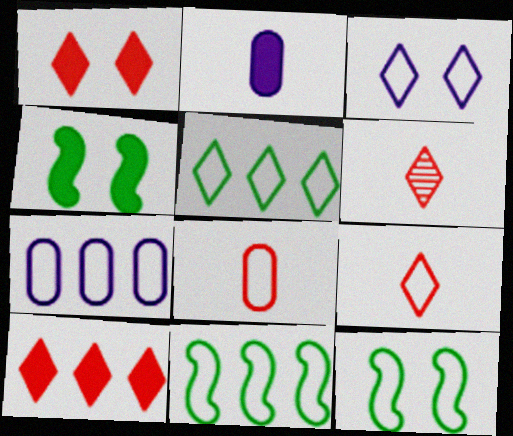[[2, 4, 10], 
[3, 5, 9], 
[3, 8, 11], 
[4, 6, 7], 
[7, 9, 12]]